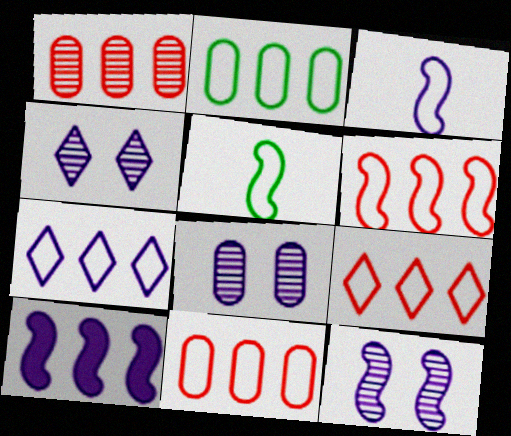[[2, 6, 7], 
[3, 10, 12], 
[4, 8, 12], 
[6, 9, 11]]